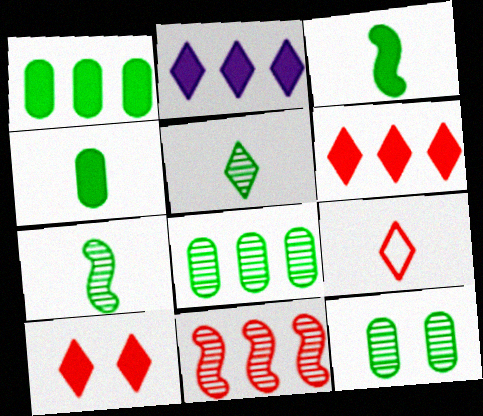[]